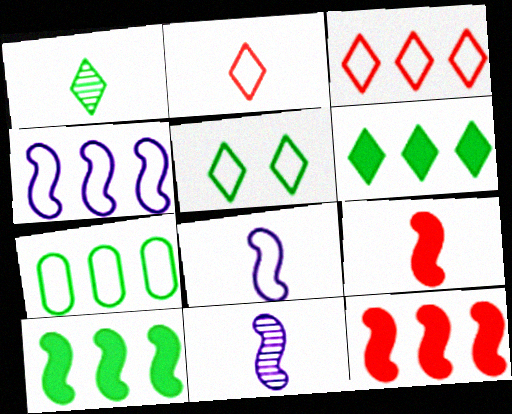[[1, 5, 6], 
[3, 4, 7]]